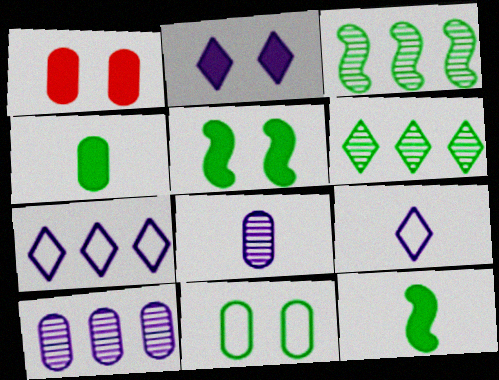[[1, 2, 5], 
[1, 3, 9], 
[6, 11, 12]]